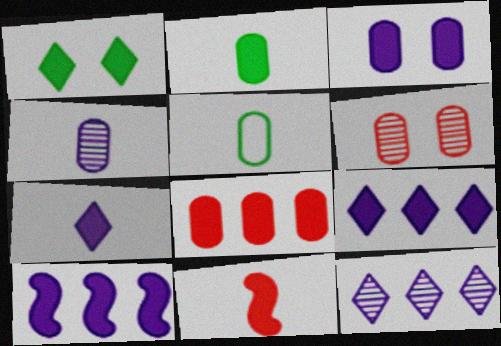[[2, 3, 8], 
[2, 7, 11], 
[3, 7, 10]]